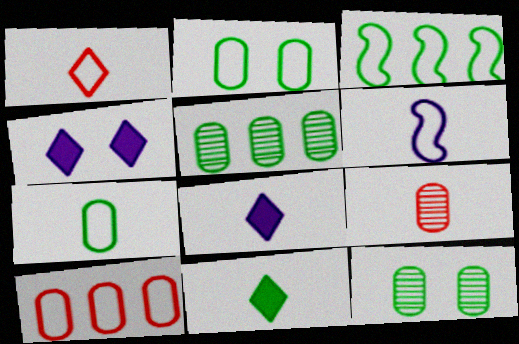[[1, 6, 7], 
[3, 4, 9], 
[3, 11, 12], 
[6, 9, 11]]